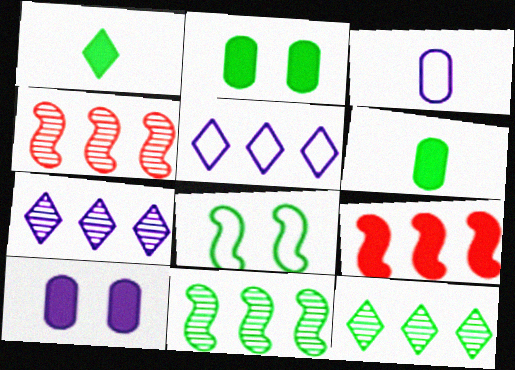[[1, 9, 10], 
[6, 8, 12]]